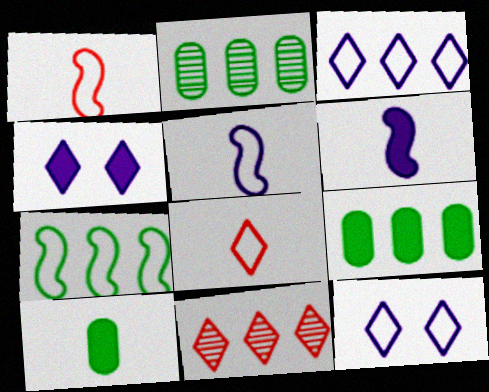[[1, 2, 4]]